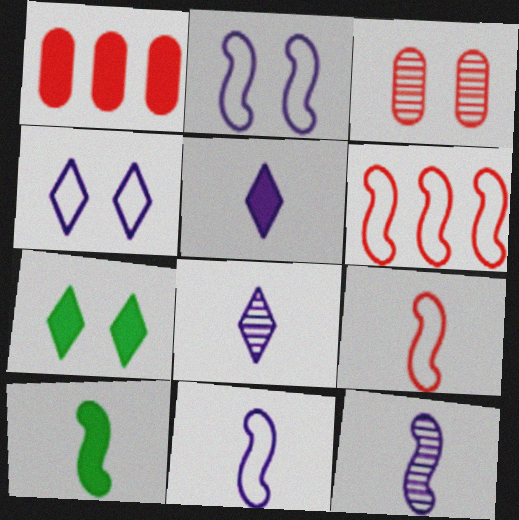[[2, 3, 7], 
[9, 10, 12]]